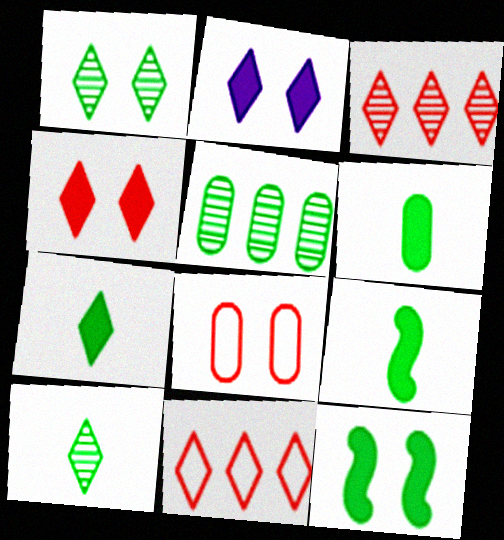[[2, 10, 11], 
[6, 7, 9]]